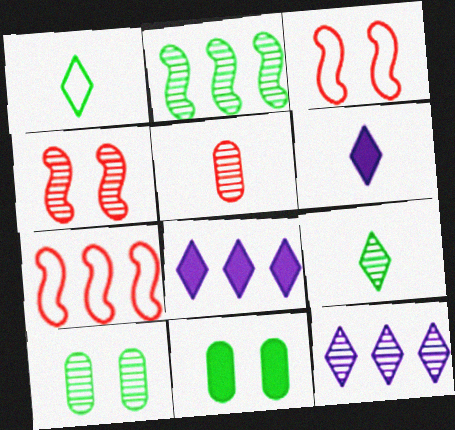[[1, 2, 11], 
[2, 9, 10], 
[6, 7, 10]]